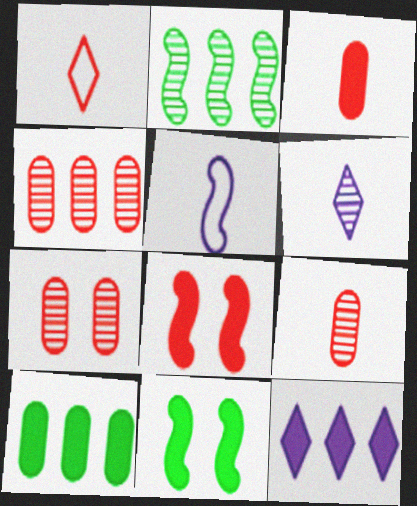[[1, 4, 8], 
[2, 5, 8], 
[2, 6, 7], 
[3, 11, 12], 
[4, 7, 9]]